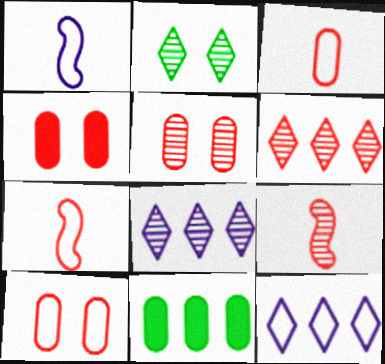[[4, 5, 10], 
[4, 6, 7], 
[5, 6, 9]]